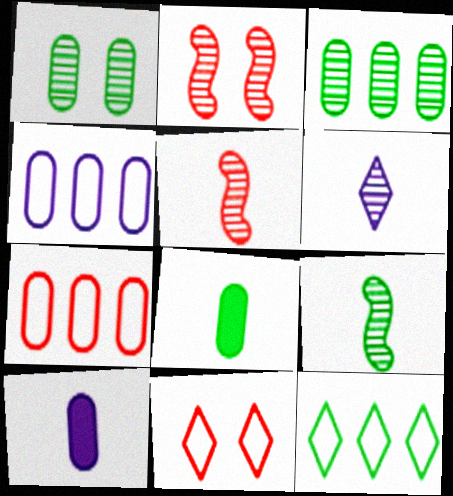[[1, 7, 10], 
[2, 3, 6], 
[2, 10, 12]]